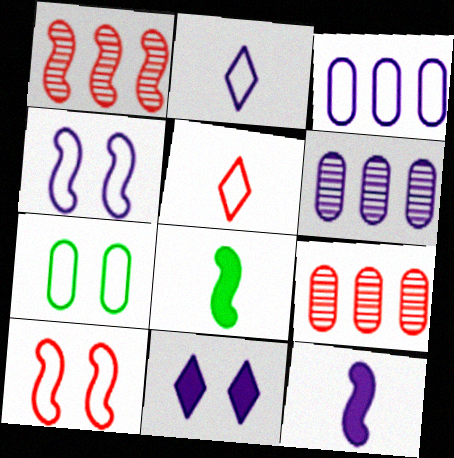[[1, 4, 8], 
[2, 3, 4]]